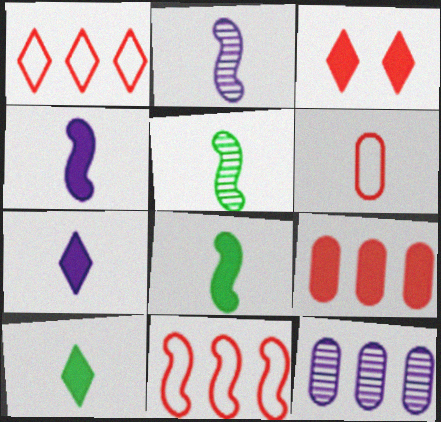[[2, 6, 10], 
[5, 6, 7]]